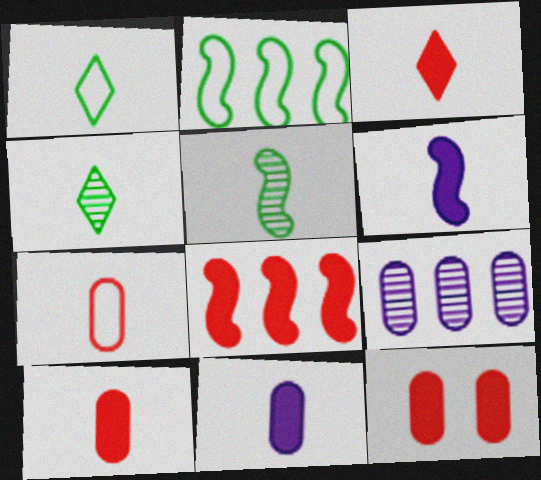[[3, 8, 12], 
[4, 6, 7]]